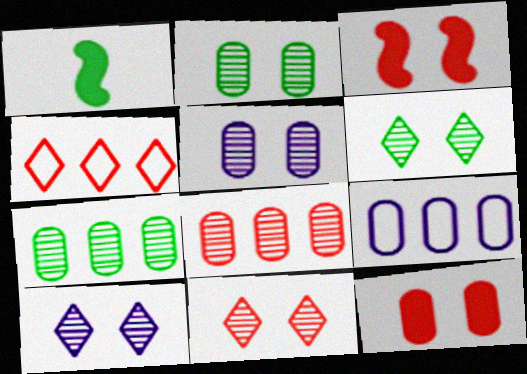[[1, 4, 5], 
[1, 9, 11], 
[6, 10, 11]]